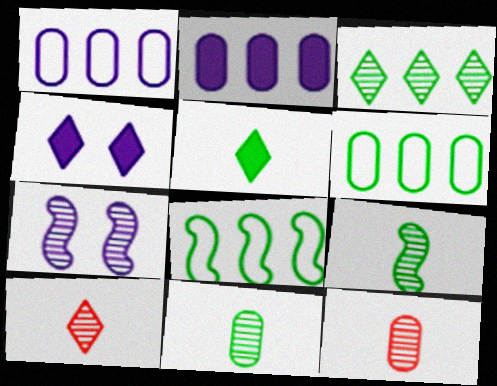[[3, 7, 12], 
[4, 8, 12]]